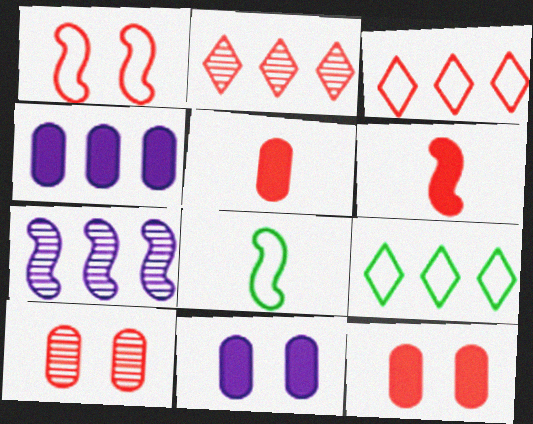[[1, 2, 5], 
[2, 8, 11], 
[3, 6, 10]]